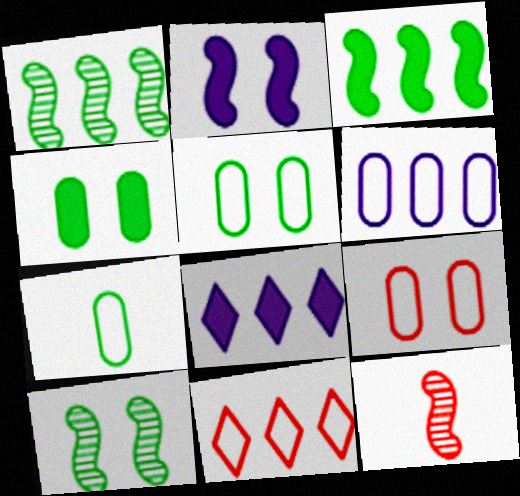[[5, 8, 12], 
[6, 7, 9]]